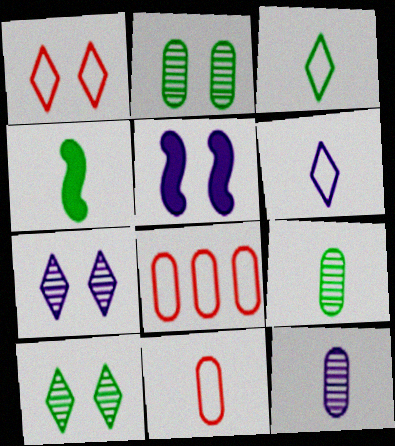[[1, 2, 5], 
[3, 4, 9], 
[4, 7, 8]]